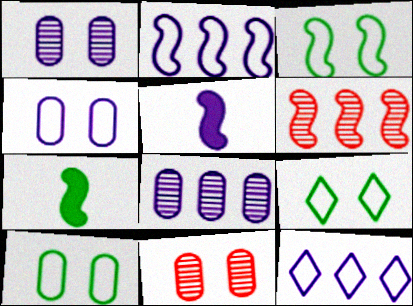[[1, 5, 12], 
[3, 5, 6], 
[3, 9, 10], 
[7, 11, 12]]